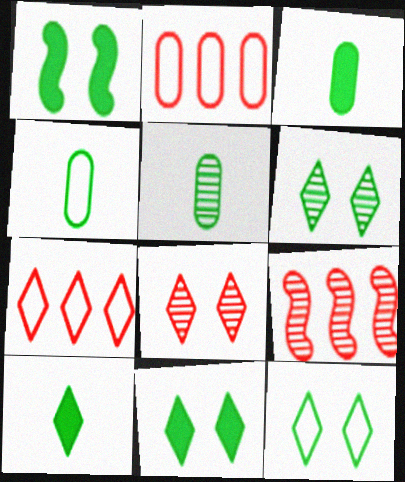[[3, 4, 5], 
[6, 11, 12]]